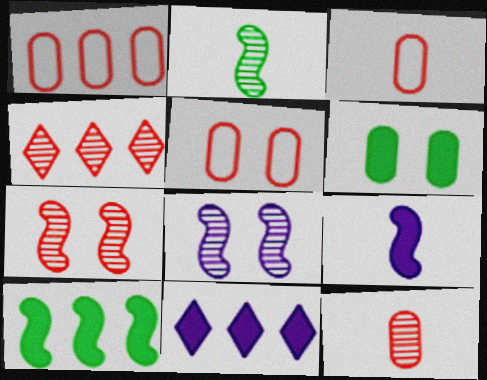[[1, 3, 5], 
[2, 5, 11], 
[4, 7, 12]]